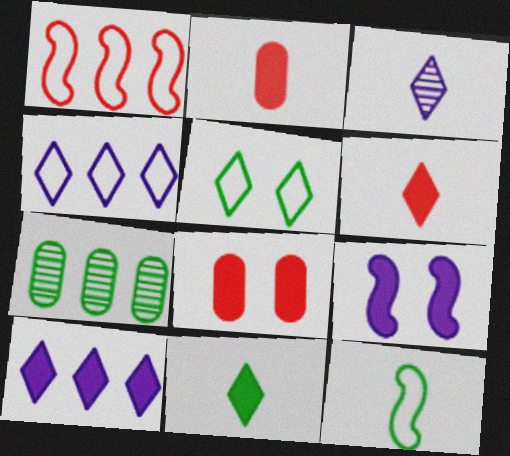[[1, 7, 10], 
[2, 3, 12]]